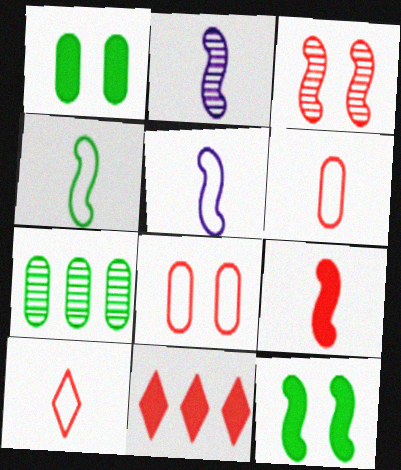[[2, 4, 9], 
[3, 6, 11]]